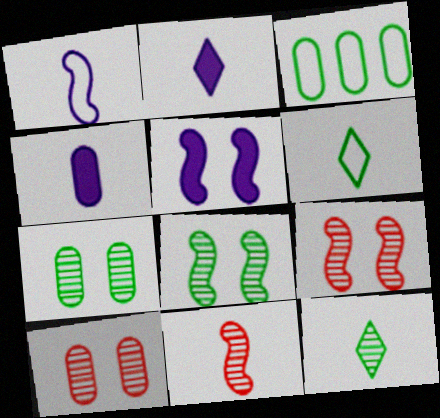[[2, 3, 9], 
[3, 4, 10], 
[4, 6, 11]]